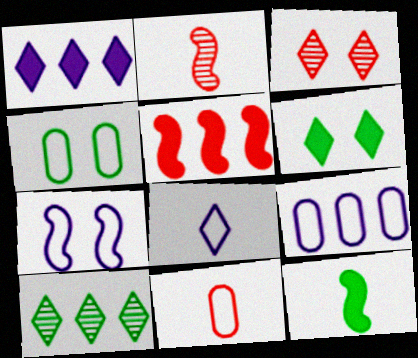[[1, 2, 4], 
[2, 6, 9], 
[3, 5, 11], 
[3, 9, 12], 
[4, 9, 11], 
[4, 10, 12], 
[5, 9, 10], 
[7, 8, 9]]